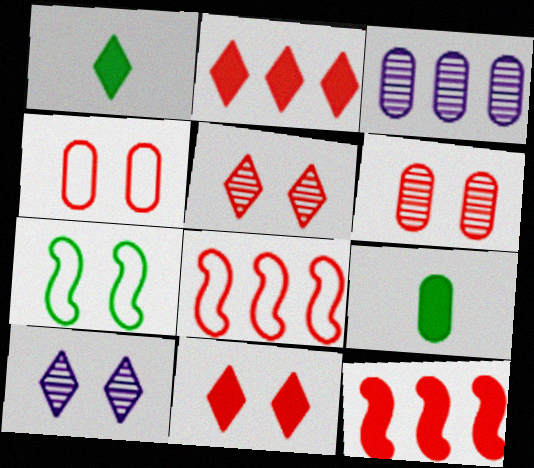[[3, 4, 9], 
[8, 9, 10]]